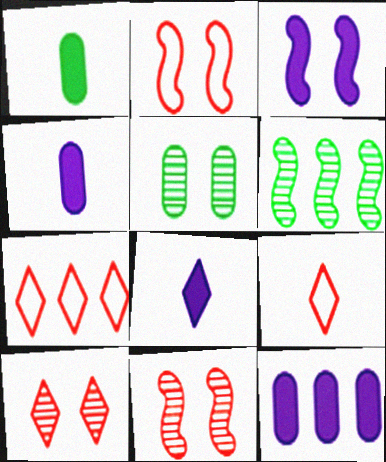[[3, 8, 12], 
[6, 7, 12]]